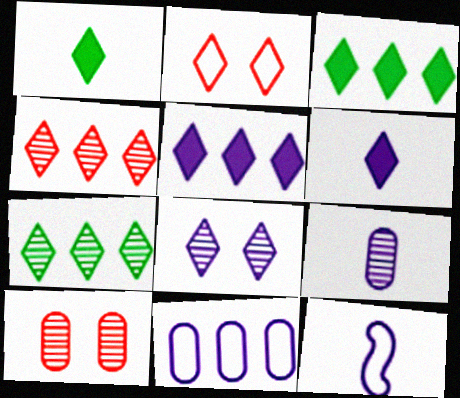[[2, 6, 7], 
[3, 10, 12], 
[6, 9, 12]]